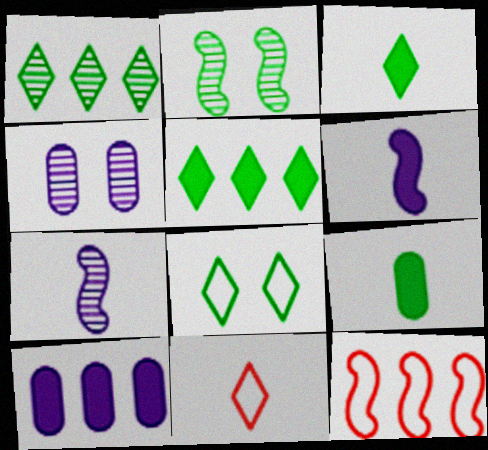[[1, 3, 8], 
[1, 10, 12], 
[2, 6, 12], 
[2, 10, 11], 
[3, 4, 12], 
[7, 9, 11]]